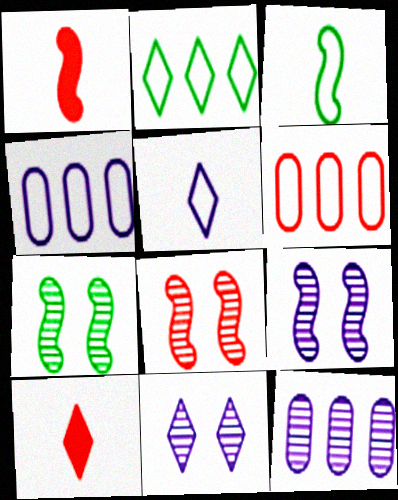[[2, 10, 11], 
[4, 7, 10], 
[6, 8, 10], 
[7, 8, 9]]